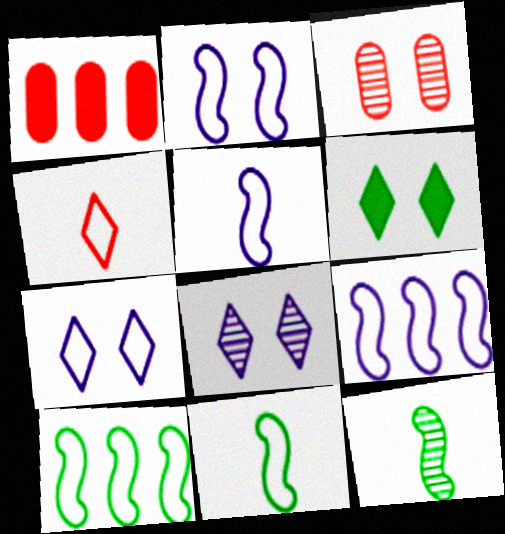[[1, 7, 12], 
[1, 8, 11], 
[2, 3, 6], 
[2, 5, 9]]